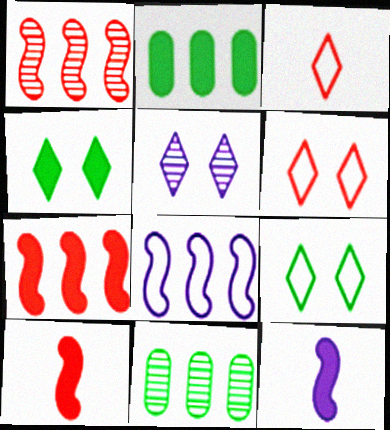[[4, 5, 6], 
[6, 11, 12]]